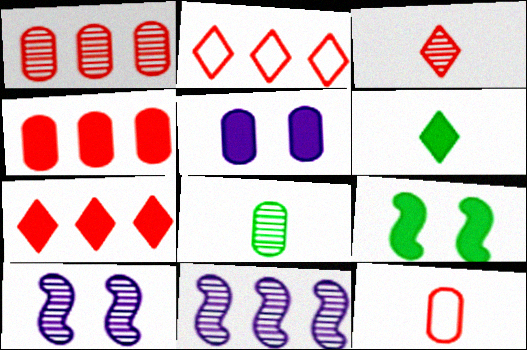[]